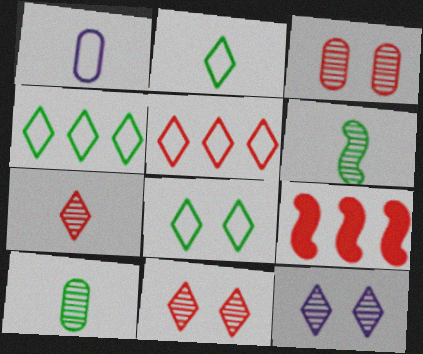[[2, 4, 8]]